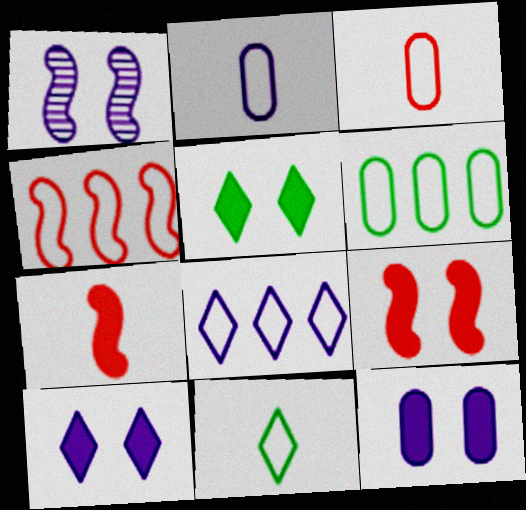[[4, 6, 8], 
[5, 9, 12]]